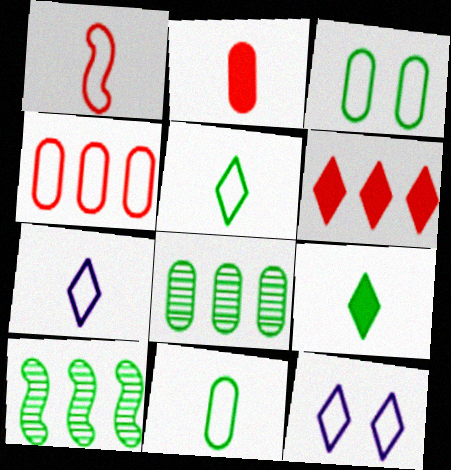[[1, 7, 11], 
[2, 10, 12], 
[3, 9, 10]]